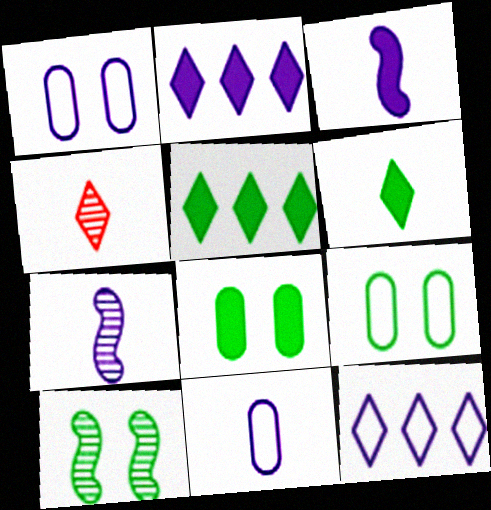[[1, 2, 7]]